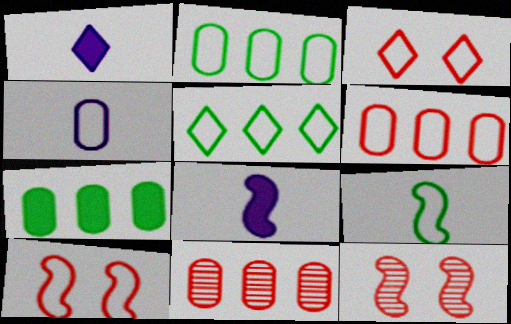[[1, 2, 12], 
[4, 5, 10]]